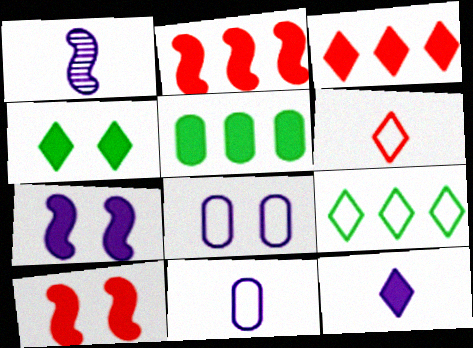[[1, 11, 12], 
[3, 4, 12], 
[5, 10, 12]]